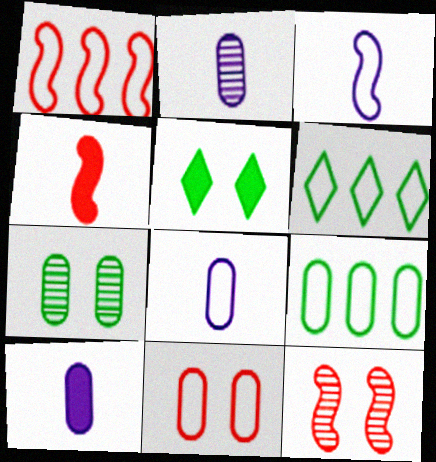[[1, 2, 5], 
[1, 4, 12], 
[2, 8, 10], 
[3, 6, 11], 
[6, 10, 12], 
[8, 9, 11]]